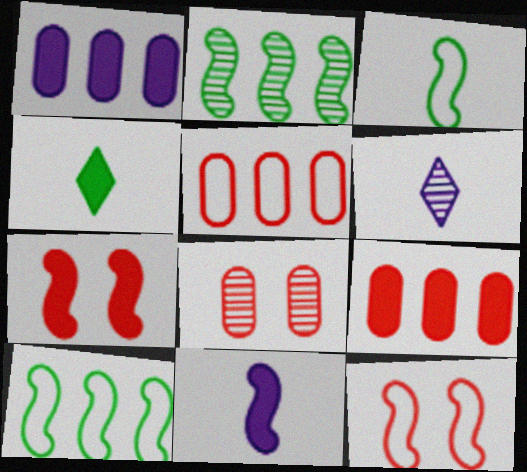[[1, 4, 7], 
[2, 6, 8], 
[2, 11, 12]]